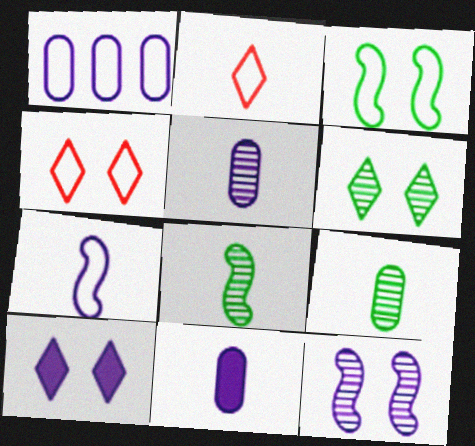[[1, 2, 3], 
[2, 8, 11], 
[4, 6, 10]]